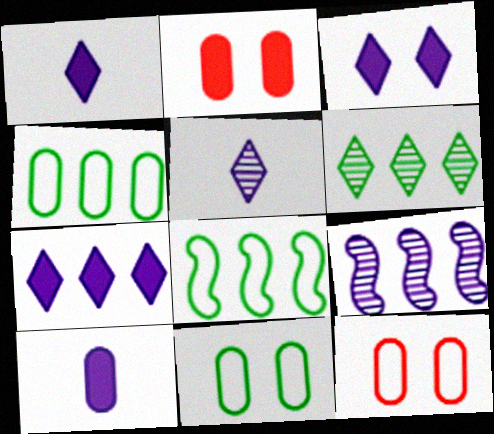[[1, 3, 7], 
[2, 5, 8]]